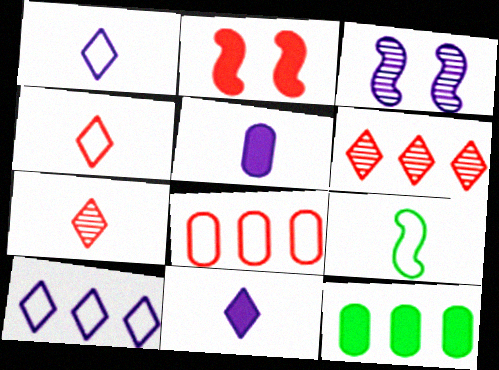[[2, 7, 8], 
[2, 11, 12], 
[3, 4, 12], 
[3, 5, 10], 
[5, 7, 9]]